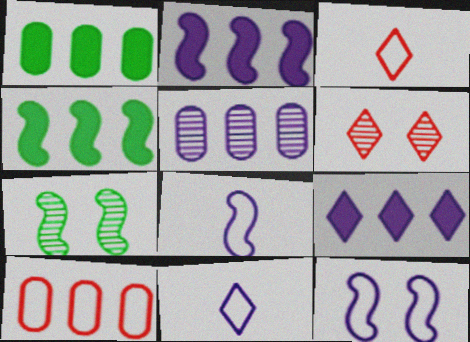[[1, 5, 10], 
[1, 6, 8]]